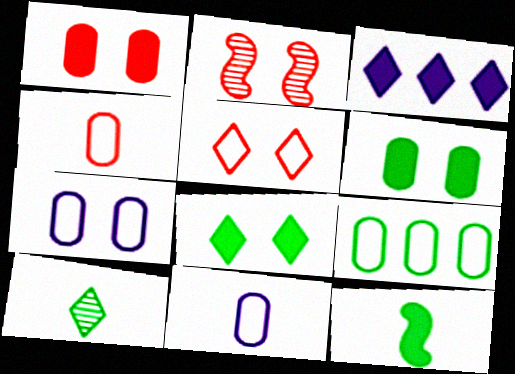[[1, 2, 5], 
[1, 3, 12], 
[2, 7, 8], 
[3, 5, 10], 
[4, 7, 9]]